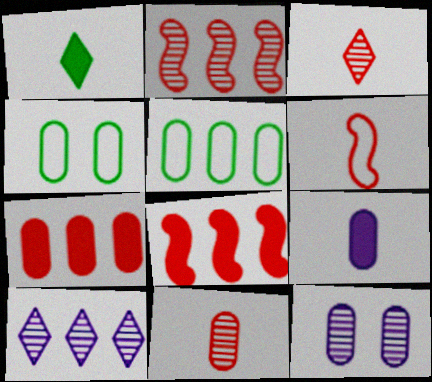[[5, 8, 10]]